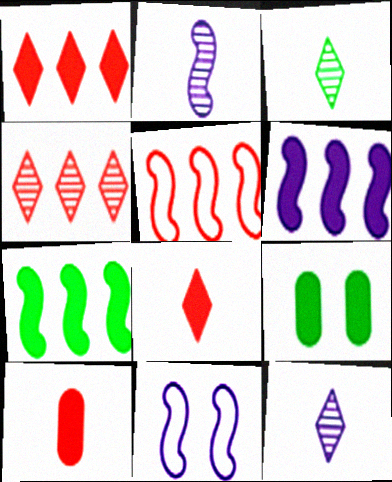[[2, 6, 11], 
[5, 9, 12], 
[6, 8, 9]]